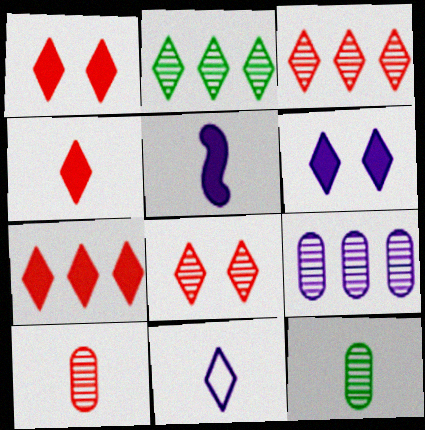[[1, 2, 11], 
[1, 4, 7]]